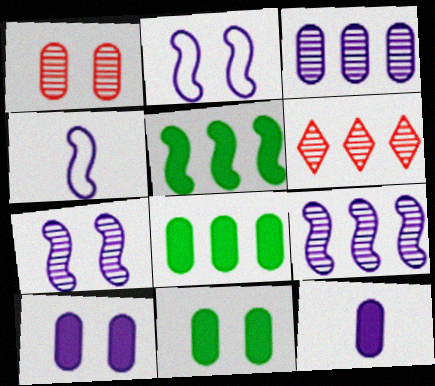[[4, 6, 11]]